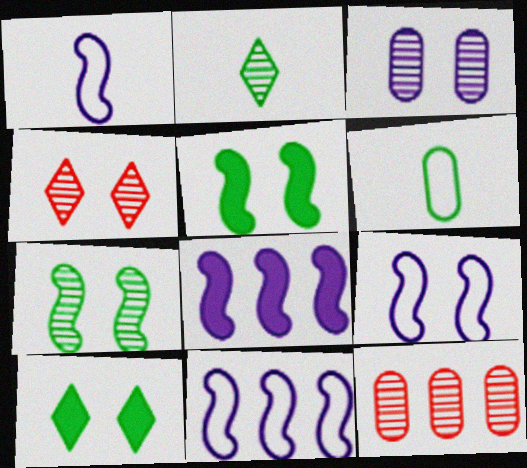[[1, 9, 11], 
[1, 10, 12], 
[3, 4, 7], 
[4, 6, 8]]